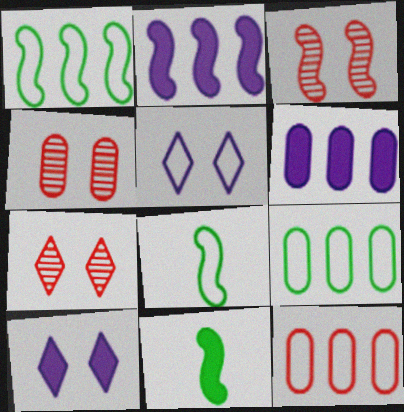[[2, 3, 8], 
[3, 4, 7], 
[5, 8, 12], 
[6, 7, 8]]